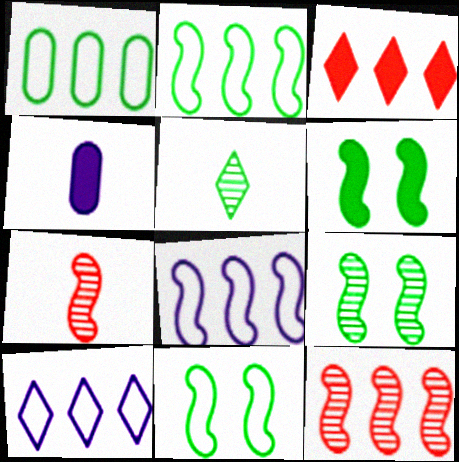[[1, 5, 6], 
[3, 4, 6], 
[6, 7, 8], 
[6, 9, 11]]